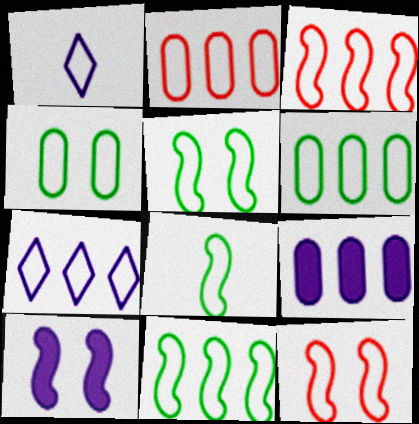[[1, 2, 5], 
[1, 3, 4], 
[1, 6, 12], 
[2, 7, 11], 
[3, 6, 7], 
[5, 8, 11]]